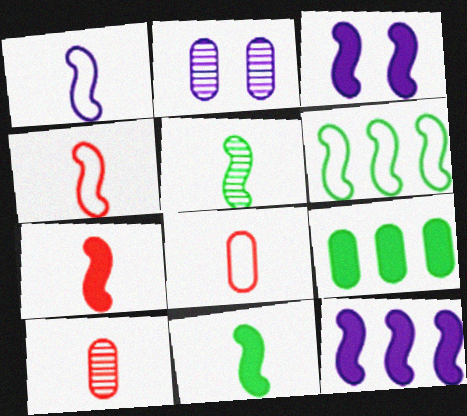[[1, 5, 7], 
[2, 8, 9]]